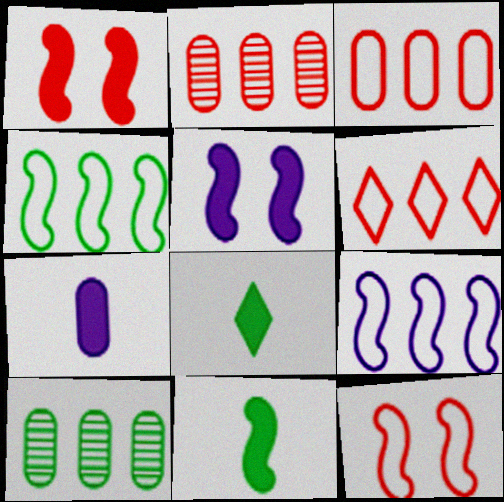[]